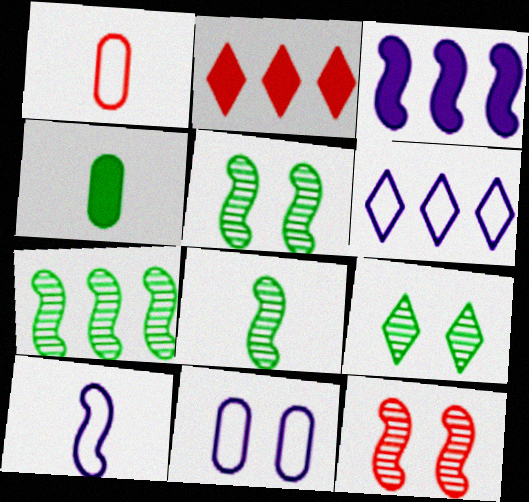[[1, 2, 12], 
[1, 3, 9], 
[2, 8, 11], 
[4, 6, 12], 
[5, 7, 8], 
[6, 10, 11]]